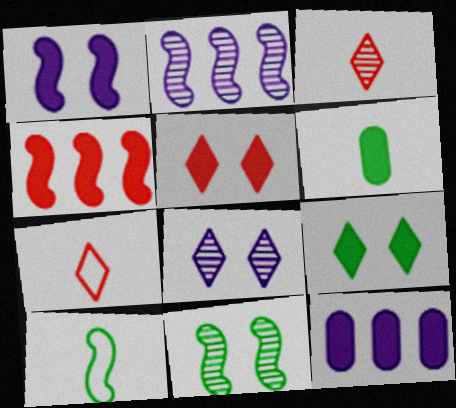[[7, 11, 12]]